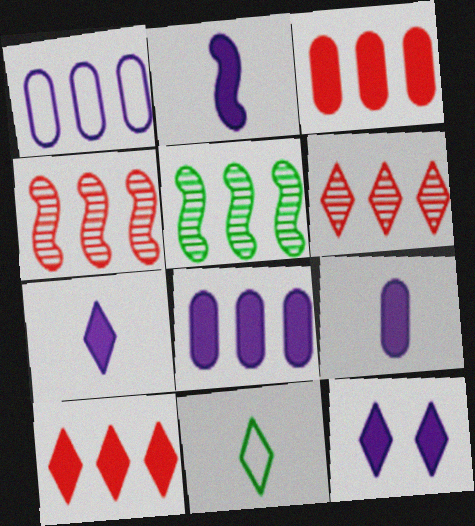[[1, 5, 10], 
[2, 7, 9], 
[2, 8, 12], 
[6, 11, 12]]